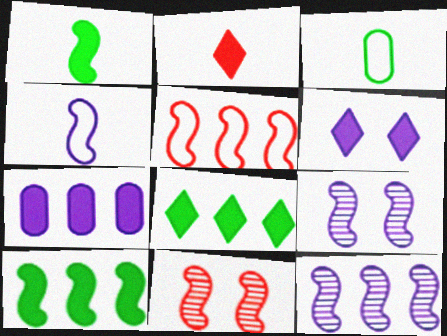[[1, 5, 9], 
[2, 6, 8], 
[4, 10, 11], 
[5, 10, 12]]